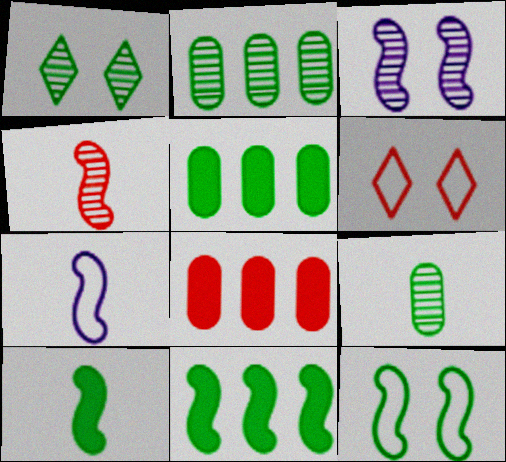[[1, 7, 8], 
[4, 6, 8], 
[4, 7, 10]]